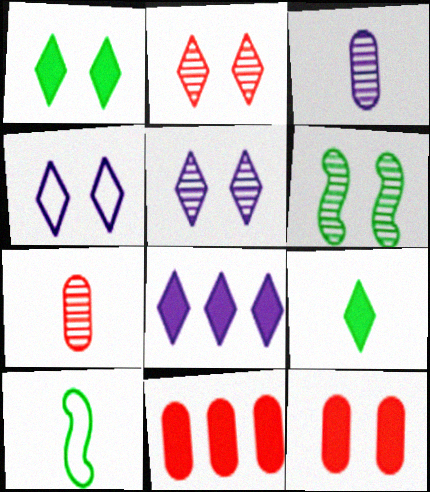[[1, 2, 4], 
[4, 6, 12], 
[5, 10, 11]]